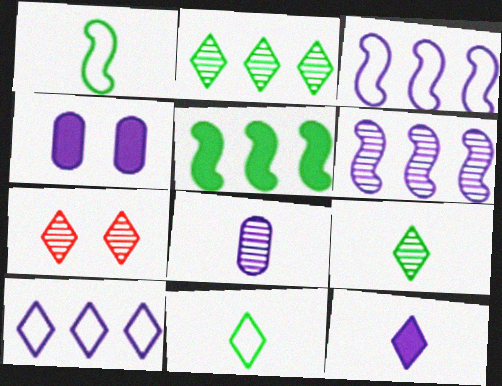[]